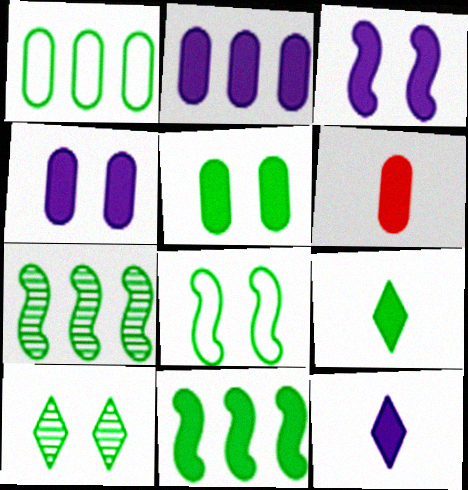[[2, 3, 12], 
[2, 5, 6], 
[5, 8, 10], 
[5, 9, 11]]